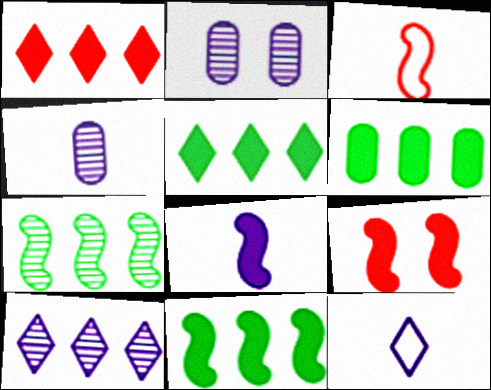[[2, 3, 5], 
[4, 8, 12], 
[5, 6, 11], 
[8, 9, 11]]